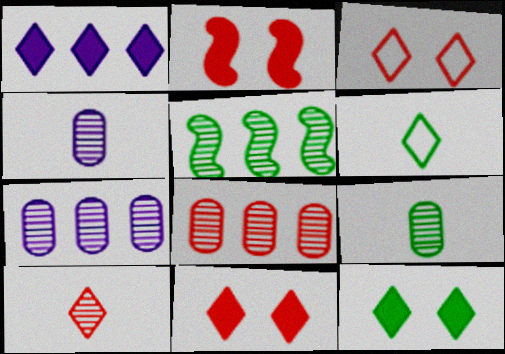[[2, 6, 7]]